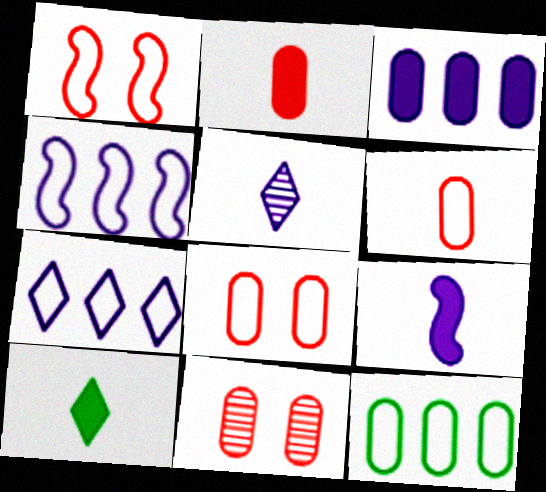[[2, 9, 10], 
[4, 10, 11]]